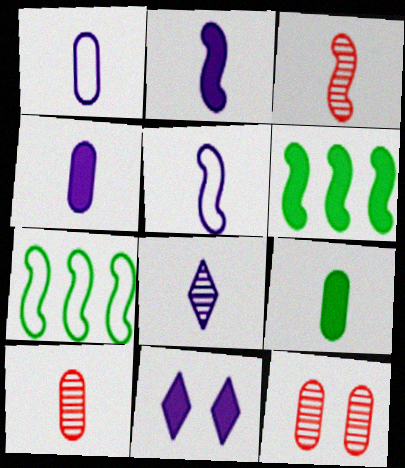[[1, 2, 8], 
[1, 9, 10], 
[4, 5, 8], 
[7, 10, 11]]